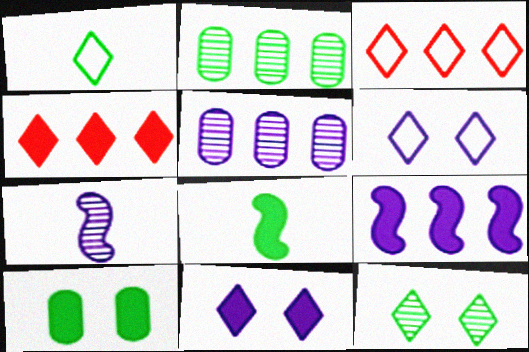[[1, 3, 6], 
[2, 3, 9], 
[3, 7, 10]]